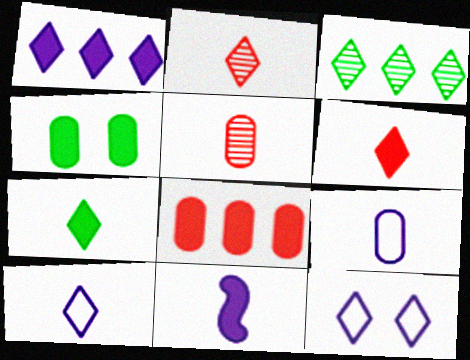[[2, 7, 10], 
[3, 6, 12]]